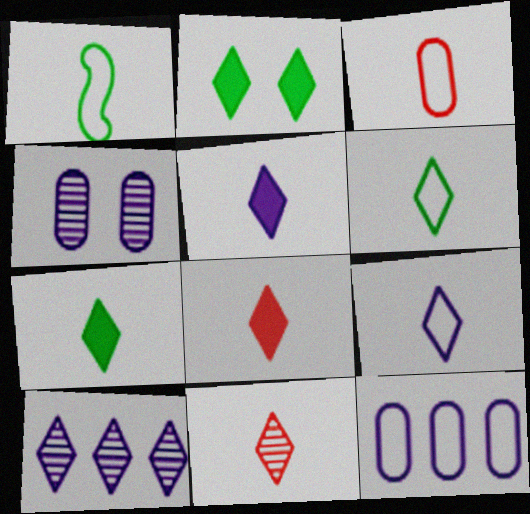[[1, 3, 9], 
[5, 6, 11], 
[5, 7, 8], 
[7, 9, 11]]